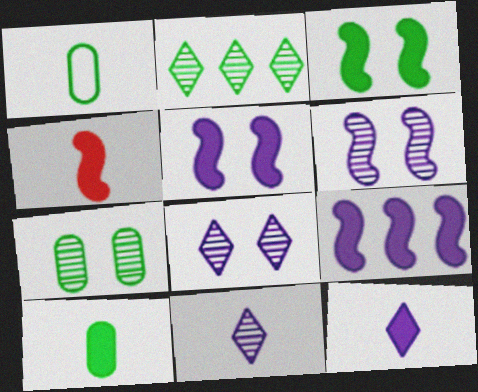[[1, 2, 3], 
[1, 4, 11], 
[3, 4, 9], 
[4, 10, 12]]